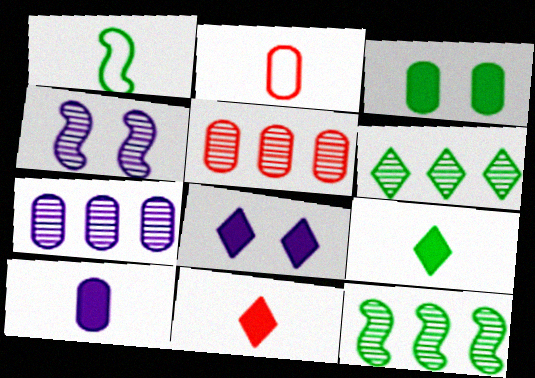[[1, 3, 6], 
[1, 5, 8], 
[2, 3, 7], 
[2, 8, 12]]